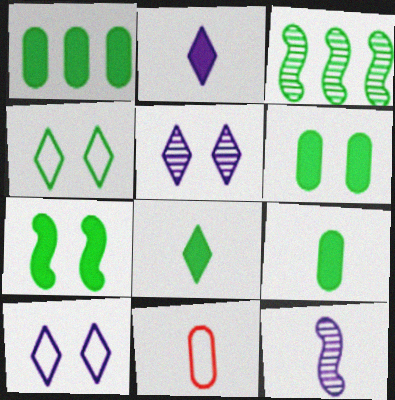[[1, 6, 9], 
[1, 7, 8], 
[3, 4, 9], 
[8, 11, 12]]